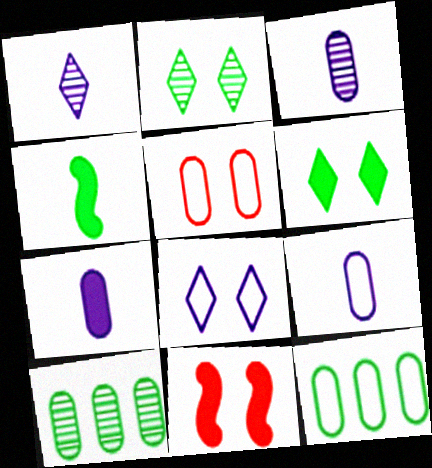[[1, 11, 12], 
[2, 4, 12], 
[3, 7, 9], 
[5, 7, 10], 
[5, 9, 12]]